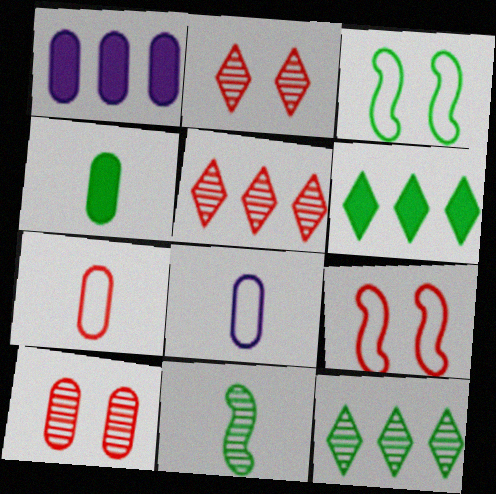[[3, 4, 12]]